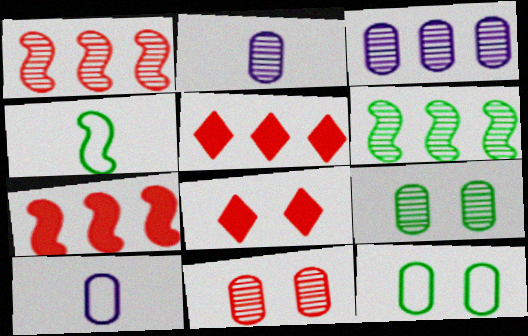[[3, 4, 8], 
[6, 8, 10]]